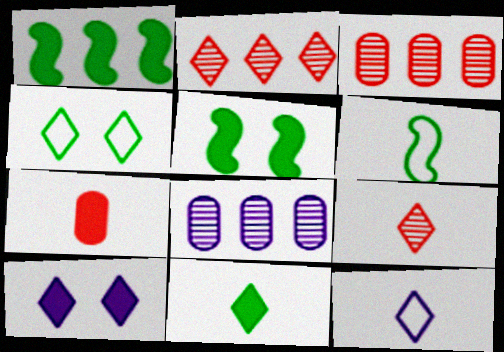[[1, 7, 10], 
[3, 5, 12], 
[3, 6, 10], 
[9, 11, 12]]